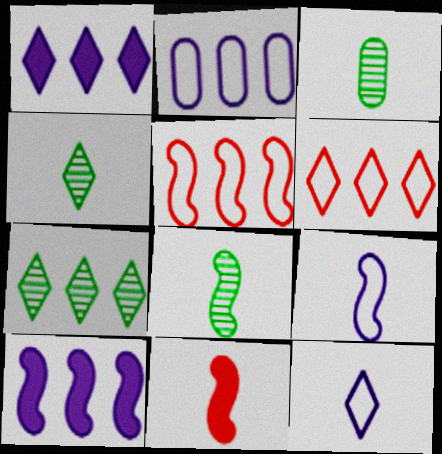[[1, 6, 7], 
[3, 4, 8], 
[3, 11, 12], 
[8, 9, 11]]